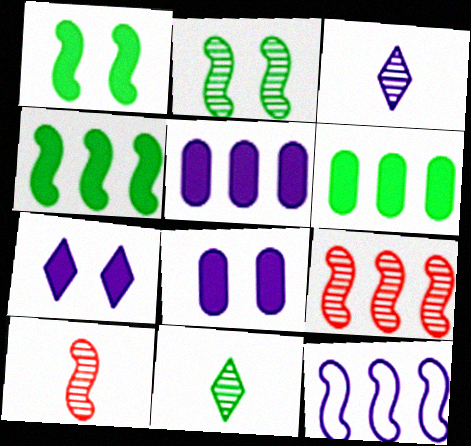[[1, 10, 12], 
[3, 8, 12], 
[4, 9, 12]]